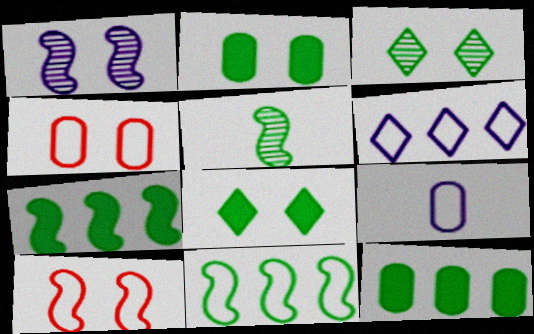[[1, 4, 8]]